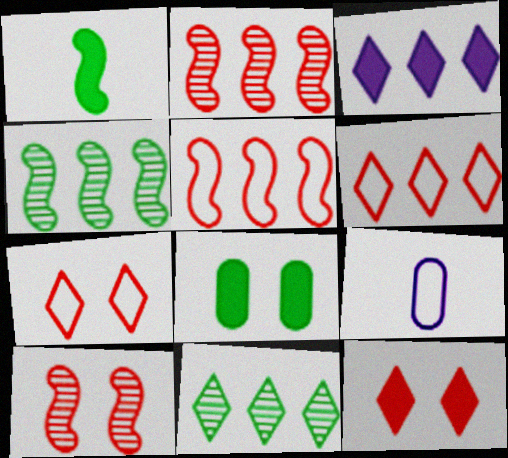[[3, 6, 11], 
[4, 9, 12]]